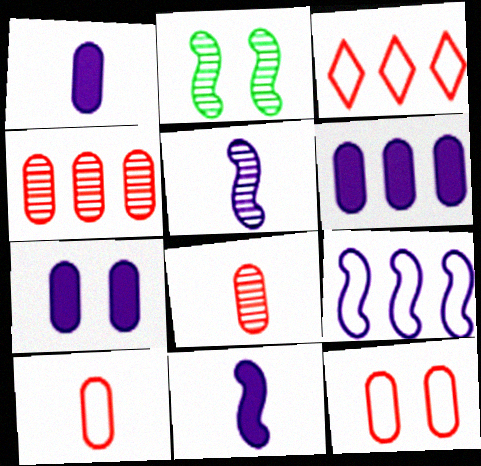[[1, 2, 3], 
[1, 6, 7]]